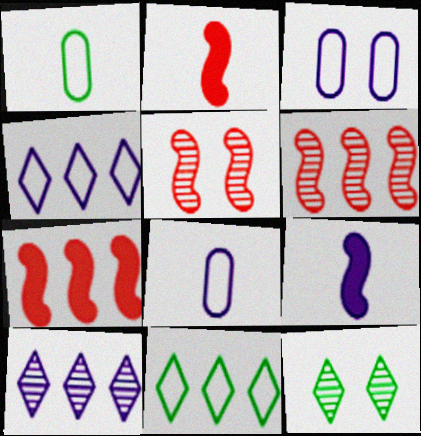[[3, 9, 10], 
[7, 8, 12]]